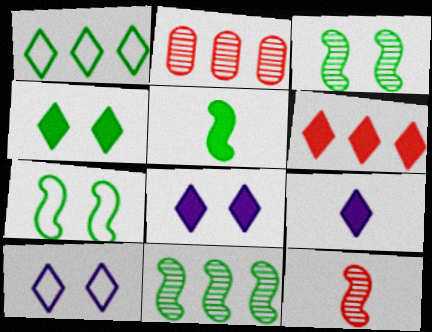[[2, 5, 10], 
[2, 7, 9], 
[4, 6, 9], 
[5, 7, 11]]